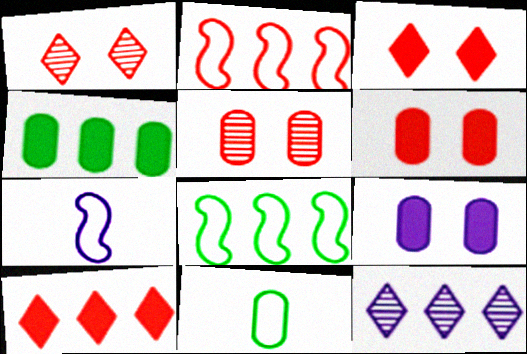[[1, 4, 7], 
[2, 4, 12], 
[7, 9, 12]]